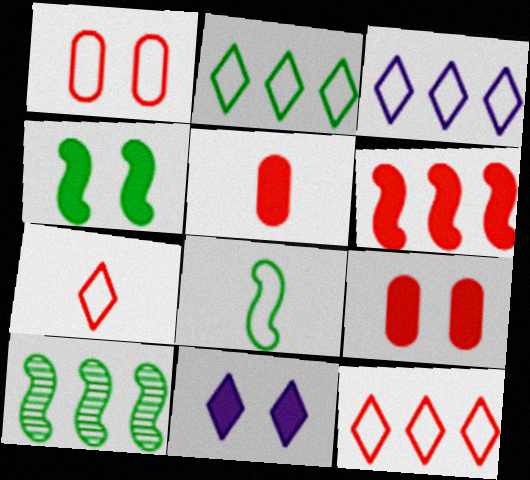[[1, 3, 8], 
[2, 3, 12], 
[4, 8, 10], 
[4, 9, 11]]